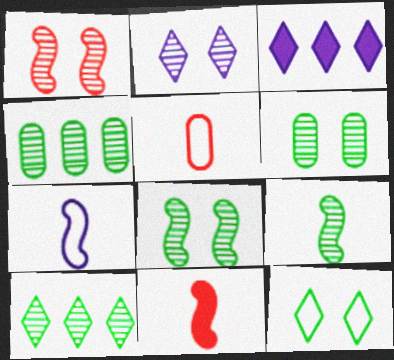[[1, 2, 6], 
[3, 5, 8], 
[6, 9, 10], 
[7, 9, 11]]